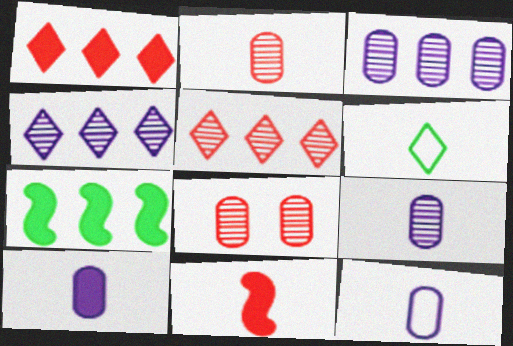[[6, 9, 11], 
[9, 10, 12]]